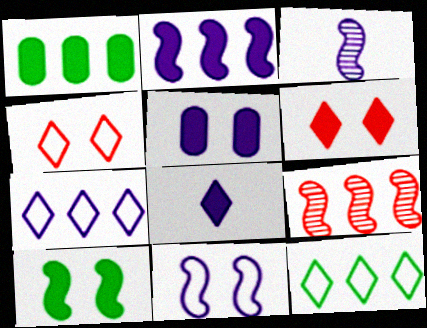[[1, 3, 4], 
[1, 7, 9], 
[2, 3, 11], 
[2, 5, 8], 
[3, 5, 7], 
[5, 6, 10]]